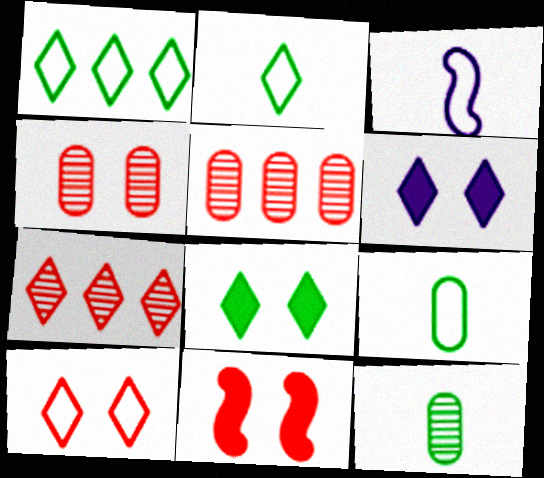[[2, 6, 7], 
[3, 5, 8], 
[4, 10, 11]]